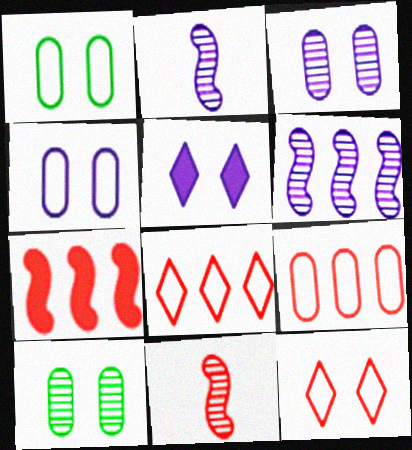[]